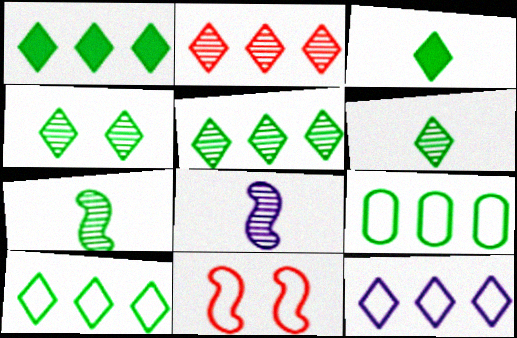[[1, 2, 12], 
[1, 5, 10], 
[3, 4, 10], 
[4, 5, 6]]